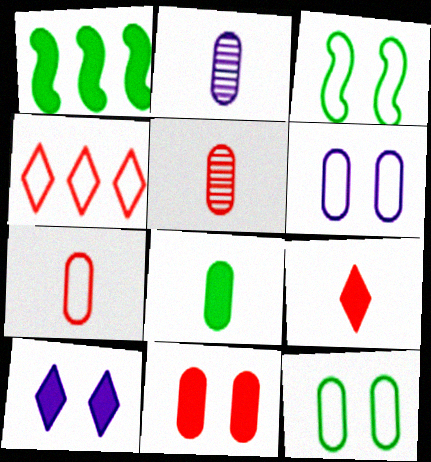[[2, 7, 8]]